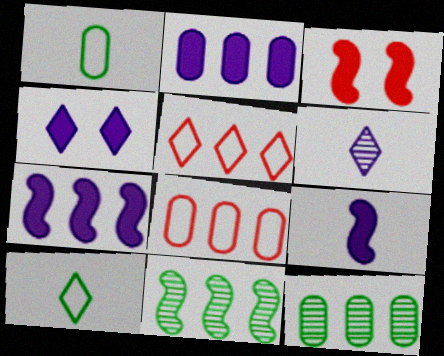[[2, 4, 9], 
[2, 5, 11], 
[2, 8, 12], 
[5, 7, 12]]